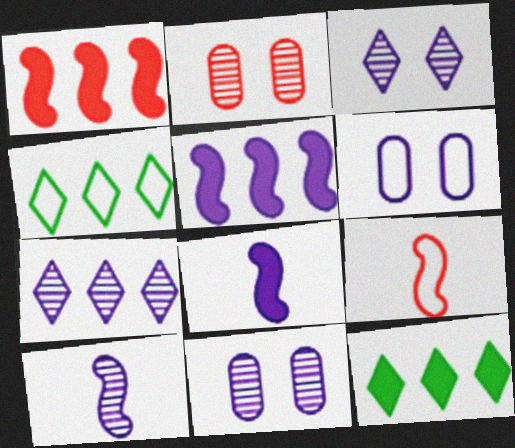[[2, 4, 8], 
[4, 6, 9], 
[6, 7, 8], 
[7, 10, 11], 
[9, 11, 12]]